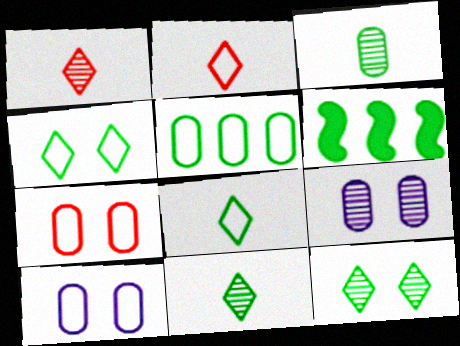[[1, 6, 10], 
[2, 6, 9], 
[3, 4, 6]]